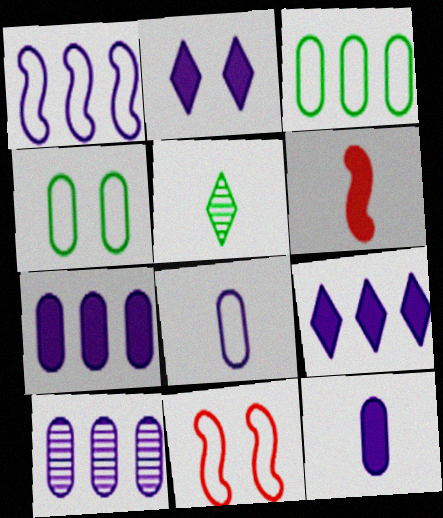[[1, 9, 10], 
[5, 6, 8], 
[5, 7, 11]]